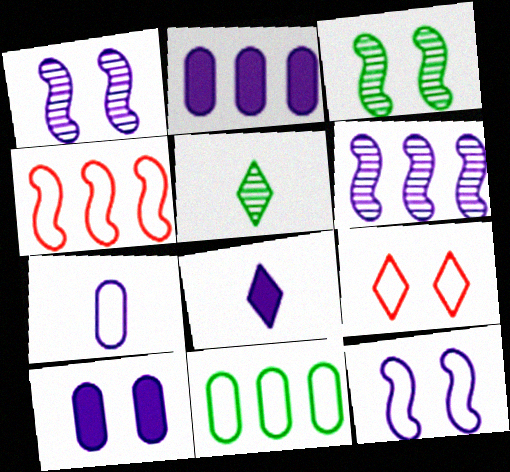[[3, 9, 10], 
[4, 5, 10]]